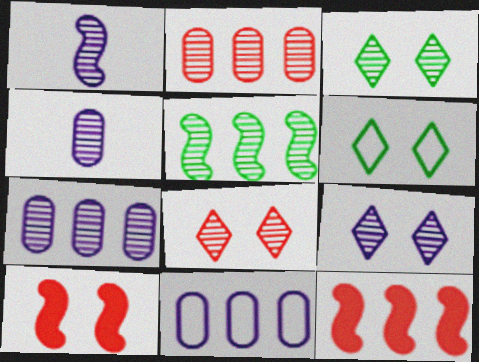[[1, 2, 3], 
[1, 7, 9], 
[3, 8, 9], 
[4, 5, 8], 
[4, 6, 12]]